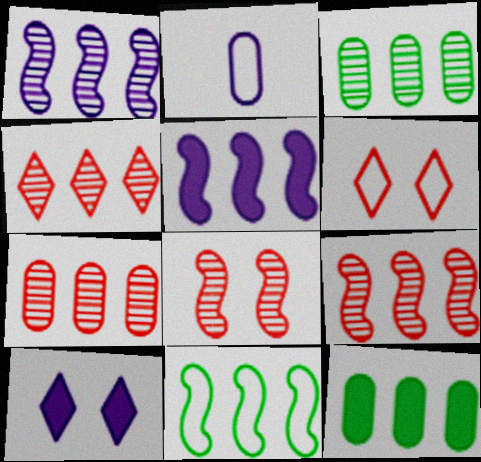[[1, 2, 10], 
[1, 3, 4], 
[2, 6, 11], 
[4, 7, 9], 
[5, 9, 11]]